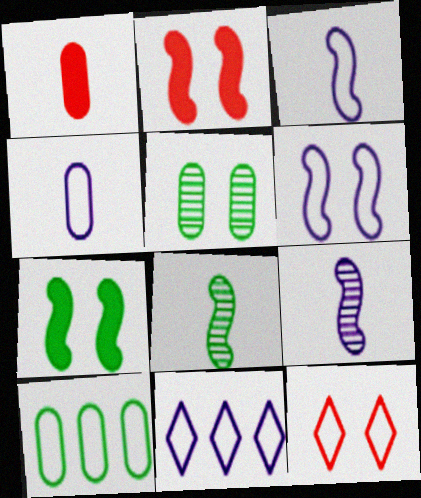[[3, 10, 12], 
[4, 6, 11]]